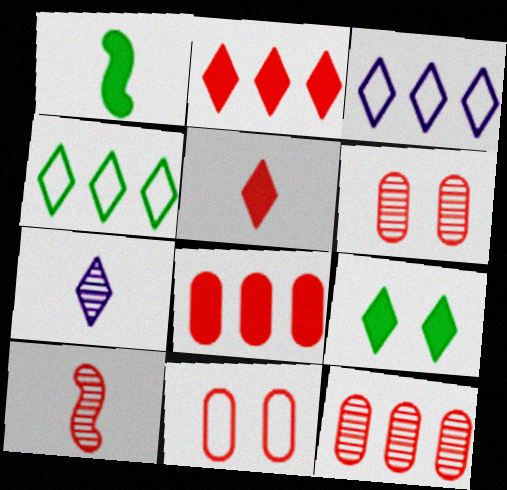[[1, 3, 6], 
[2, 10, 11]]